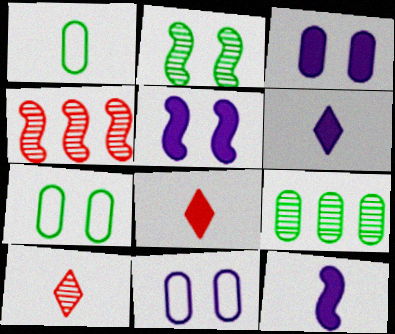[[1, 10, 12], 
[4, 6, 7]]